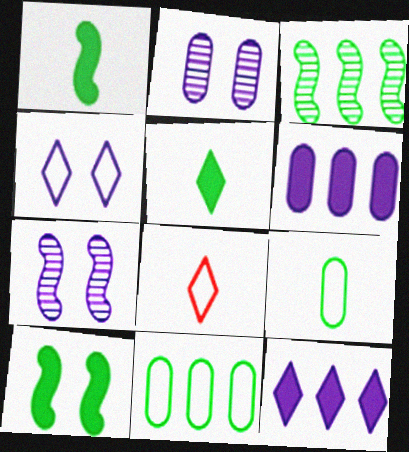[]